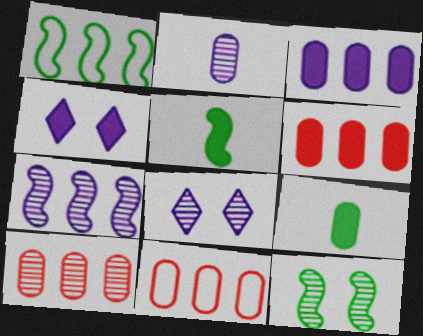[[1, 5, 12], 
[2, 7, 8], 
[4, 5, 6], 
[5, 8, 11], 
[6, 10, 11]]